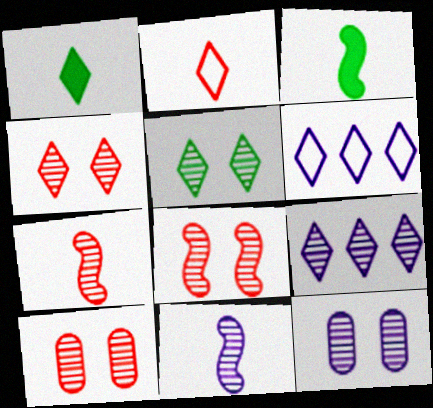[[1, 4, 6], 
[3, 6, 10], 
[4, 8, 10], 
[5, 8, 12], 
[9, 11, 12]]